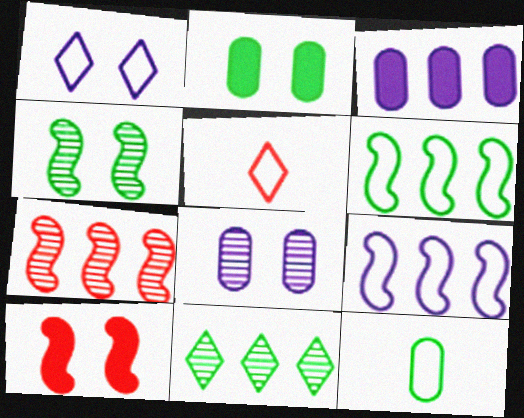[[3, 4, 5]]